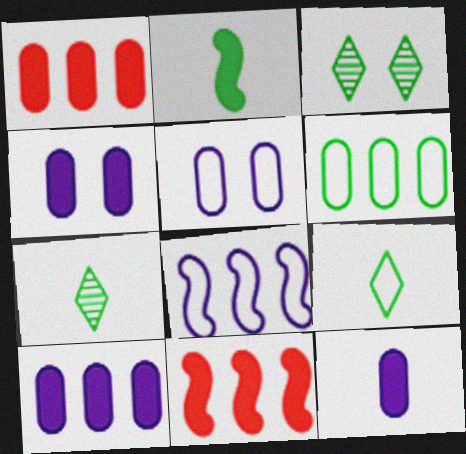[[2, 3, 6], 
[4, 10, 12], 
[5, 7, 11]]